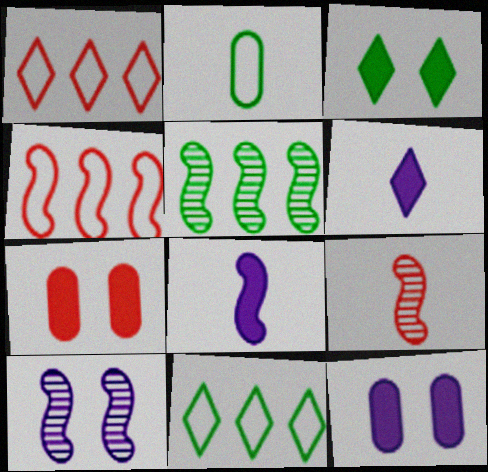[[1, 7, 9], 
[2, 3, 5], 
[2, 6, 9], 
[5, 9, 10], 
[9, 11, 12]]